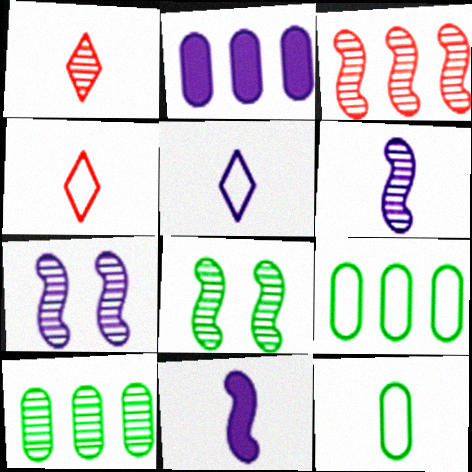[[1, 7, 10], 
[1, 11, 12], 
[2, 4, 8], 
[2, 5, 7], 
[3, 6, 8]]